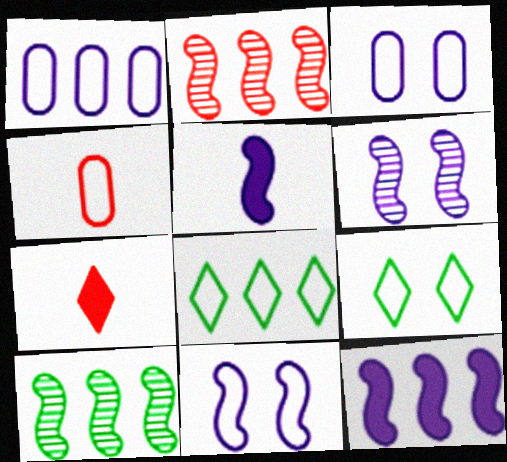[[3, 7, 10], 
[4, 8, 11]]